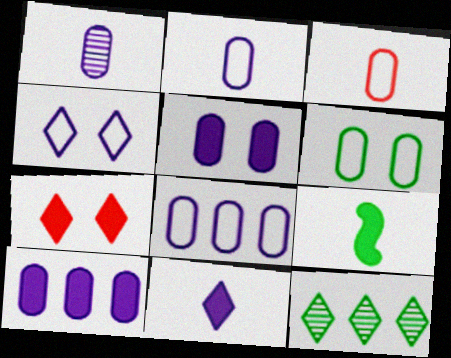[[1, 5, 8], 
[3, 6, 8], 
[6, 9, 12], 
[7, 9, 10]]